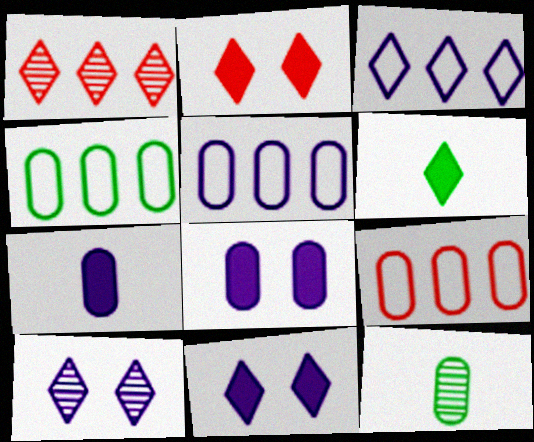[[4, 5, 9], 
[8, 9, 12]]